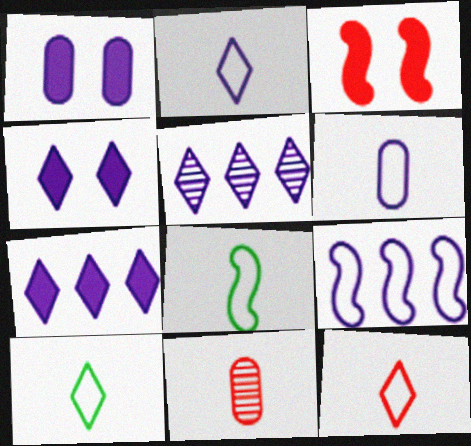[[2, 4, 5], 
[2, 10, 12], 
[6, 8, 12]]